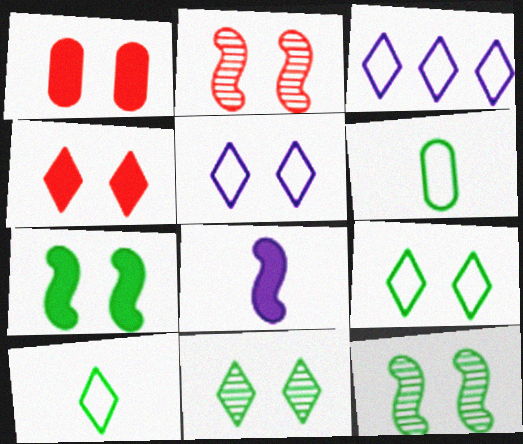[[1, 5, 12], 
[4, 5, 11]]